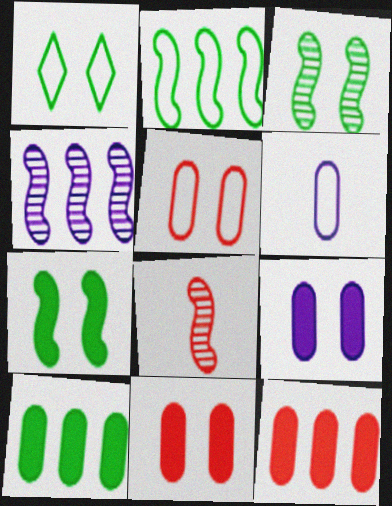[[3, 4, 8]]